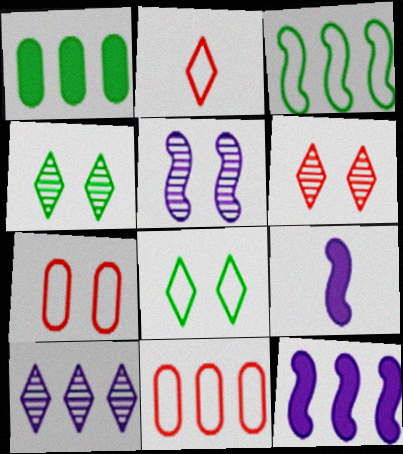[[1, 2, 5], 
[4, 9, 11]]